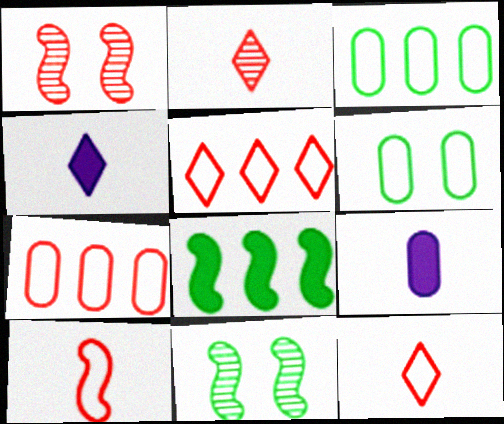[[1, 3, 4], 
[4, 7, 11], 
[5, 9, 11]]